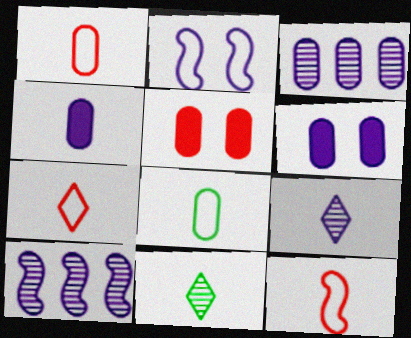[[1, 7, 12], 
[3, 5, 8], 
[4, 11, 12]]